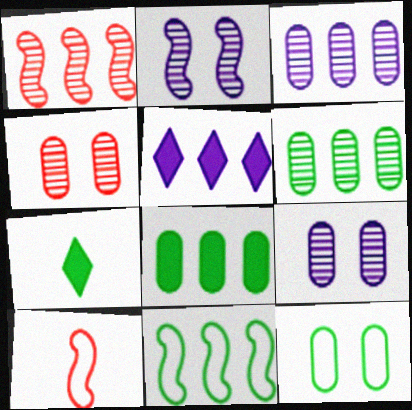[]